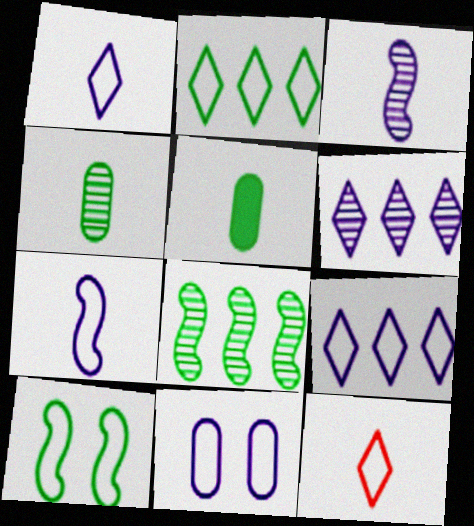[[3, 5, 12], 
[7, 9, 11]]